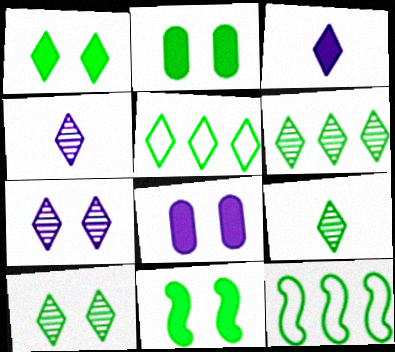[[1, 2, 11], 
[1, 5, 9], 
[2, 9, 12], 
[6, 9, 10]]